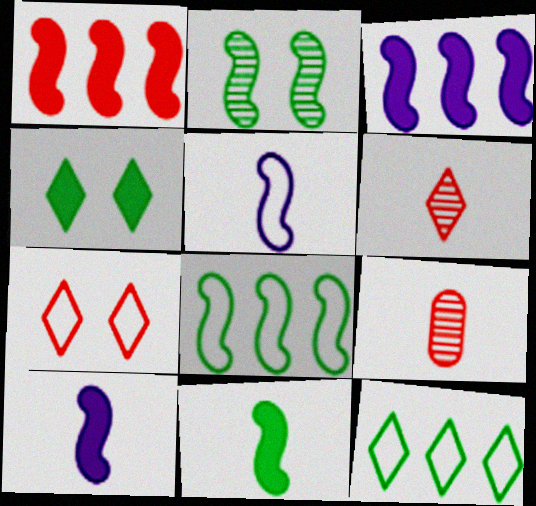[[1, 2, 5], 
[1, 7, 9], 
[2, 8, 11]]